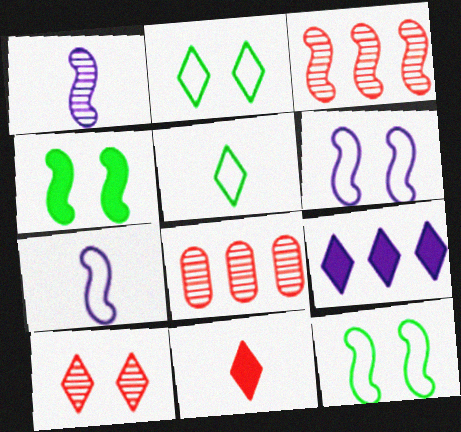[[3, 4, 7], 
[5, 9, 10]]